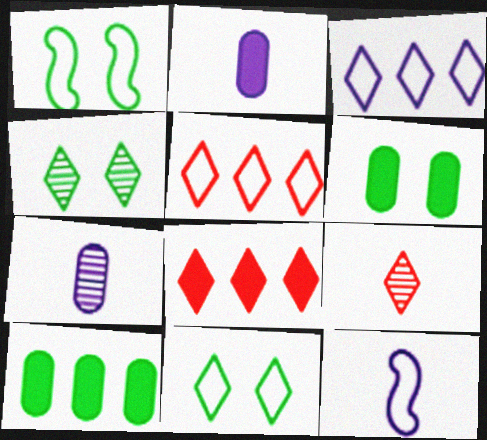[[1, 4, 6], 
[1, 7, 8]]